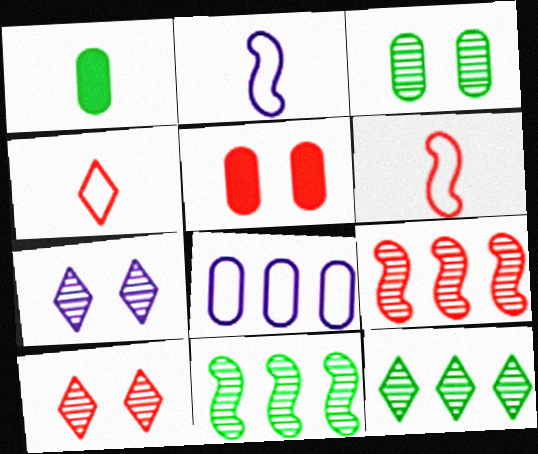[[2, 5, 12], 
[4, 5, 9]]